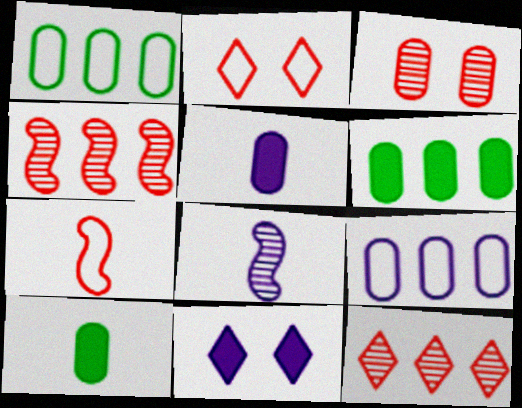[[1, 3, 5], 
[2, 6, 8], 
[3, 9, 10], 
[8, 9, 11]]